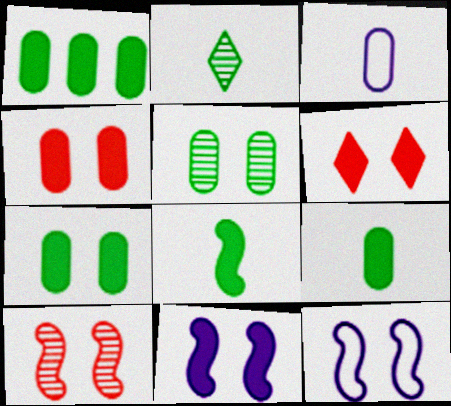[[1, 7, 9], 
[5, 6, 12], 
[6, 7, 11]]